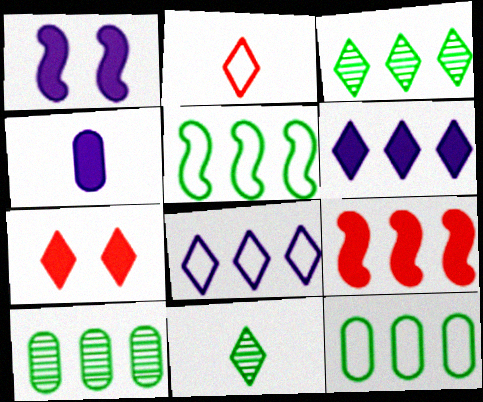[[1, 2, 10], 
[1, 4, 6], 
[7, 8, 11], 
[8, 9, 10]]